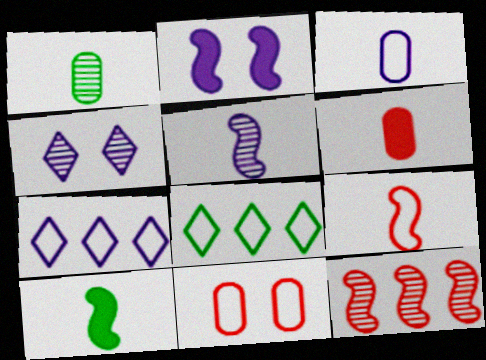[[1, 3, 6], 
[1, 4, 12], 
[5, 9, 10]]